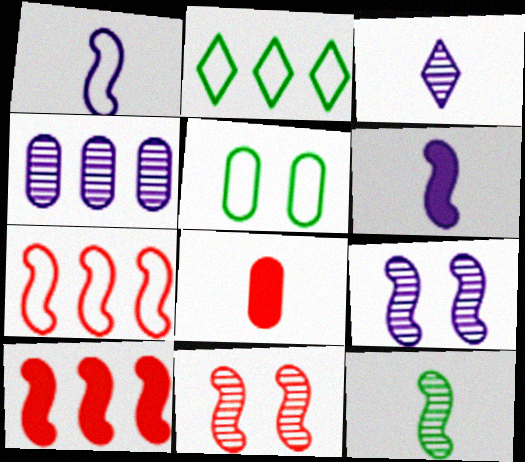[[2, 4, 10], 
[2, 8, 9], 
[3, 4, 9], 
[3, 5, 10], 
[4, 5, 8]]